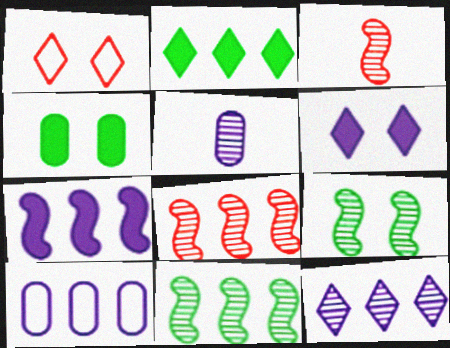[[2, 8, 10], 
[7, 10, 12]]